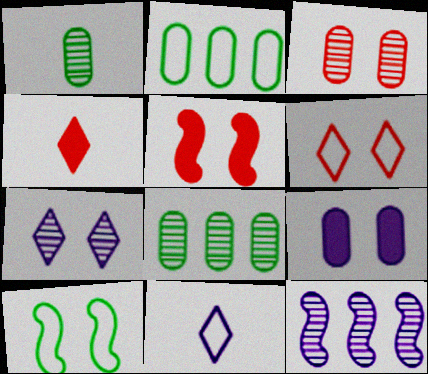[[3, 5, 6], 
[5, 8, 11], 
[9, 11, 12]]